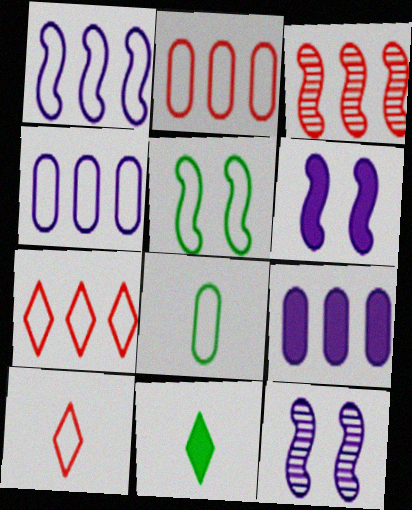[[2, 11, 12], 
[4, 5, 10]]